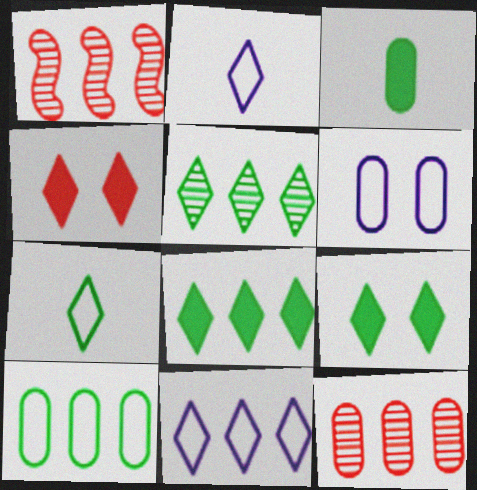[[2, 4, 5], 
[3, 6, 12], 
[5, 7, 9]]